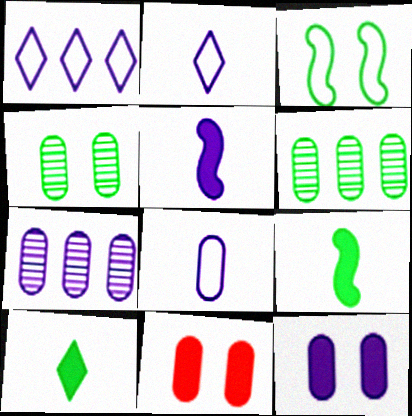[[3, 6, 10], 
[6, 8, 11], 
[7, 8, 12]]